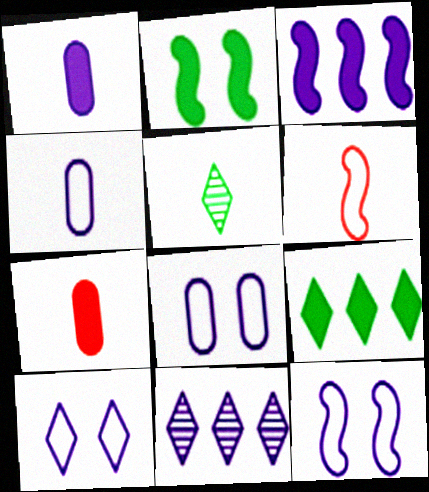[[1, 5, 6], 
[1, 11, 12], 
[8, 10, 12]]